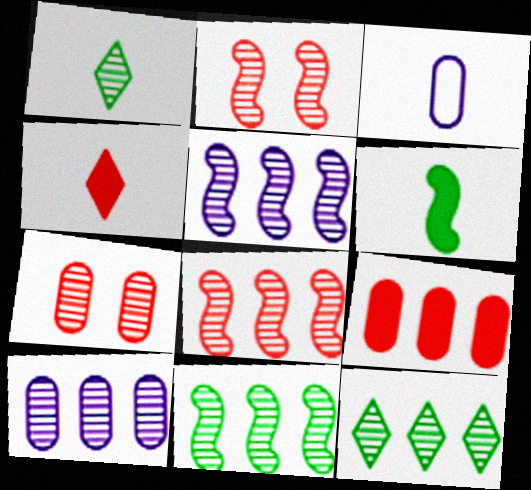[[1, 2, 10], 
[1, 5, 7], 
[5, 8, 11], 
[8, 10, 12]]